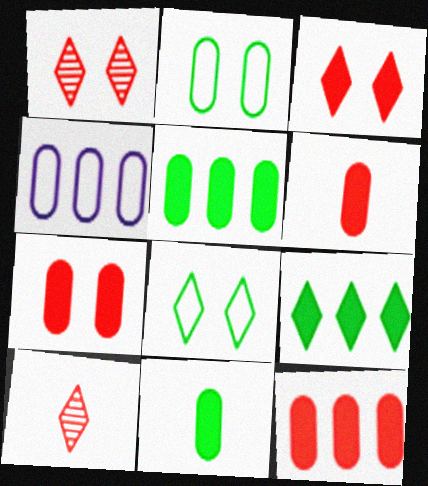[[6, 7, 12]]